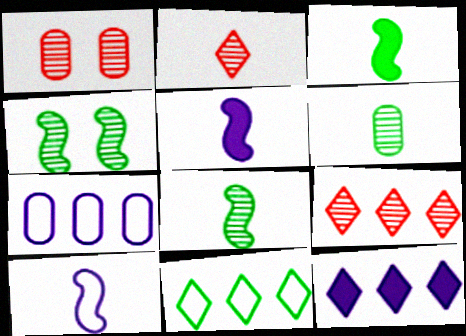[[1, 5, 11], 
[9, 11, 12]]